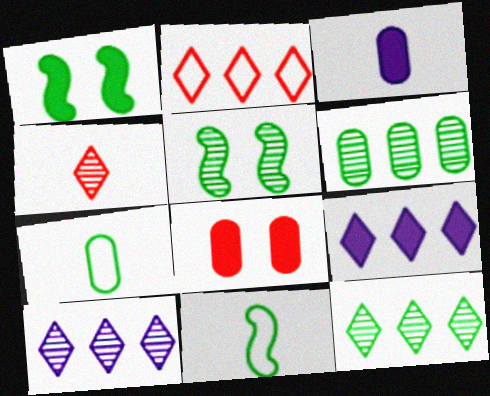[[1, 7, 12], 
[2, 3, 5], 
[2, 9, 12], 
[3, 4, 11], 
[8, 10, 11]]